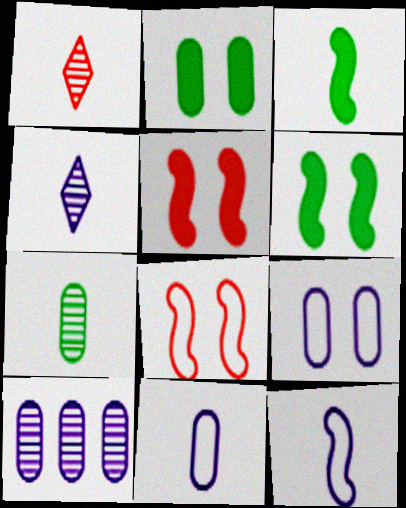[[1, 3, 11]]